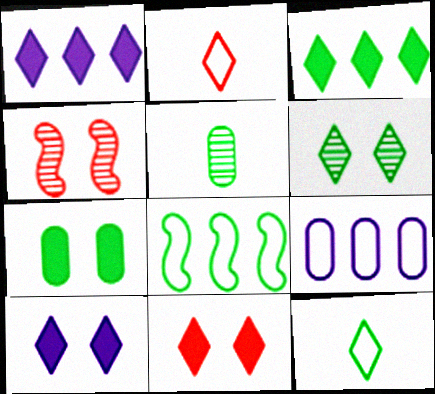[[1, 2, 6], 
[3, 6, 12]]